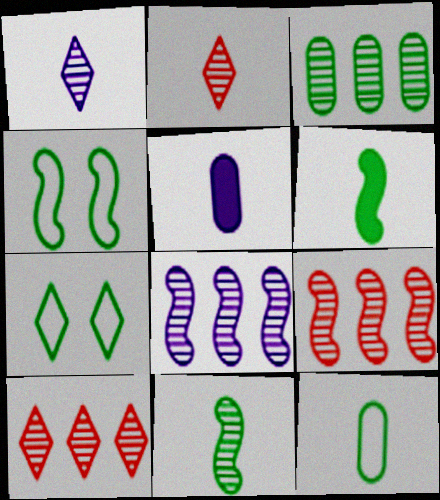[[3, 6, 7], 
[3, 8, 10], 
[4, 5, 10], 
[5, 7, 9]]